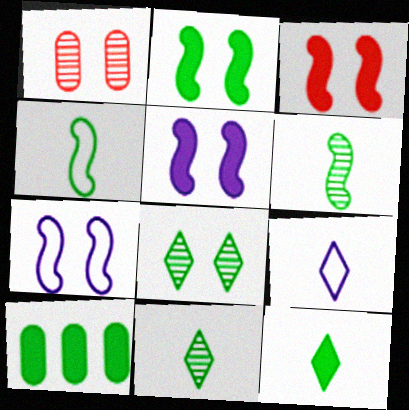[[2, 3, 5], 
[2, 10, 12], 
[4, 8, 10]]